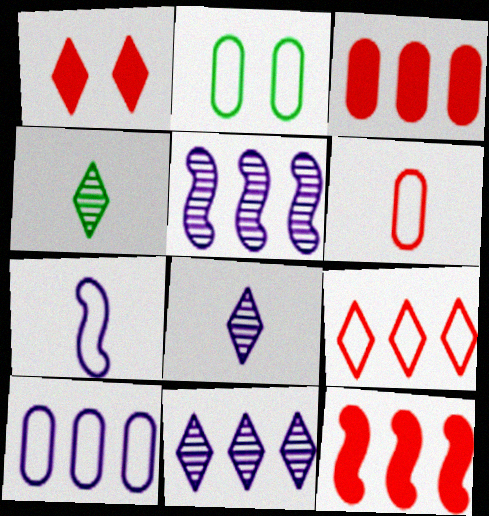[[2, 6, 10], 
[2, 7, 9], 
[2, 8, 12]]